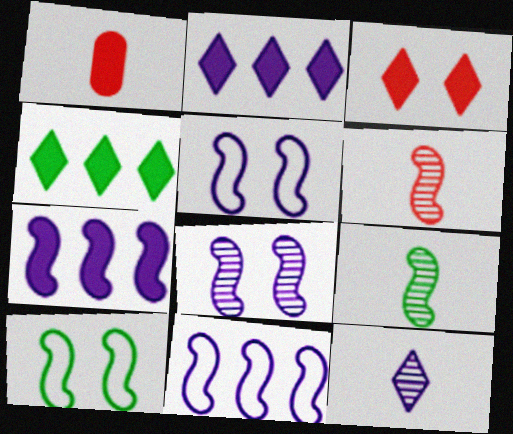[[6, 7, 10]]